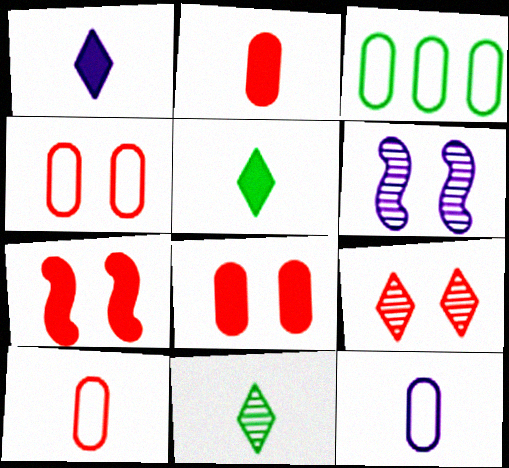[[3, 4, 12], 
[4, 7, 9]]